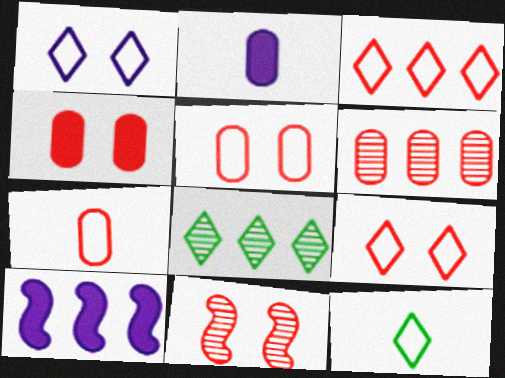[[1, 3, 12], 
[4, 6, 7], 
[4, 9, 11]]